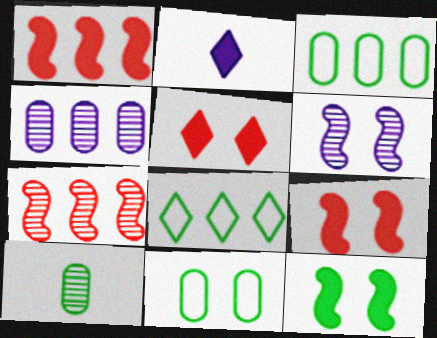[[1, 4, 8], 
[2, 7, 11], 
[5, 6, 11], 
[8, 10, 12]]